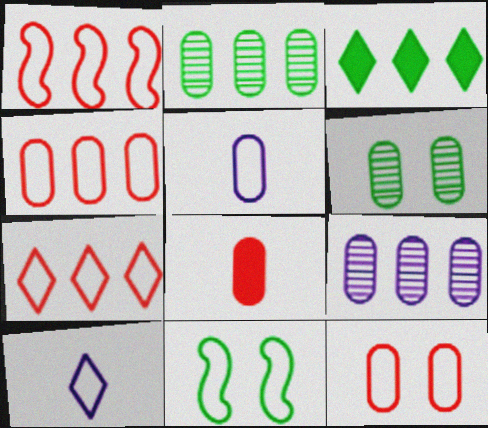[[1, 3, 9], 
[1, 4, 7], 
[4, 10, 11], 
[5, 7, 11]]